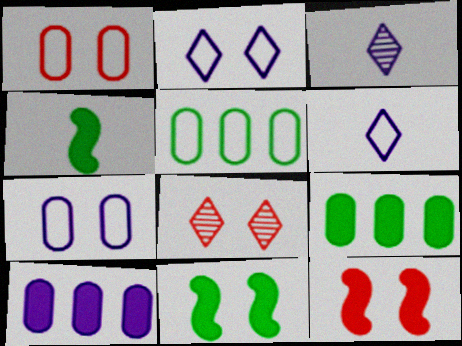[[1, 8, 12], 
[3, 5, 12], 
[7, 8, 11]]